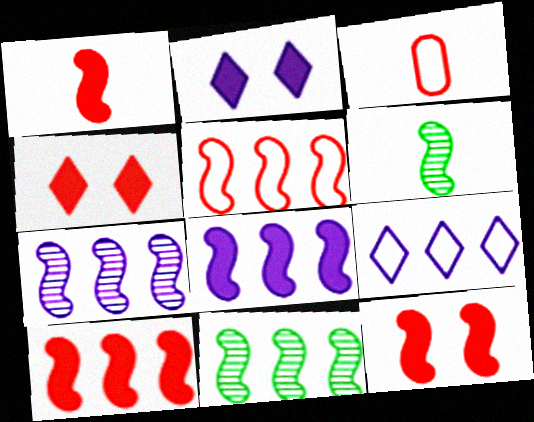[[1, 10, 12], 
[2, 3, 11], 
[5, 8, 11]]